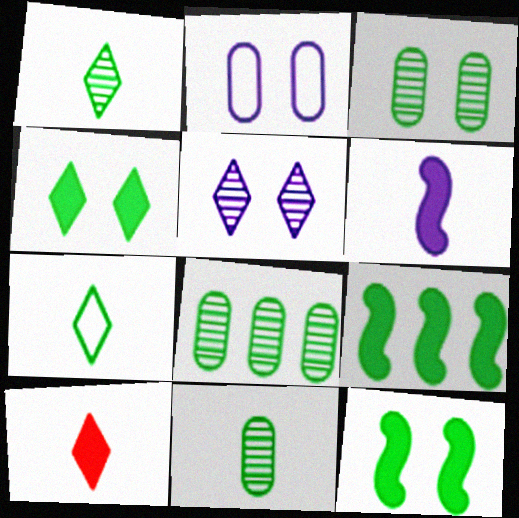[[3, 7, 9], 
[3, 8, 11], 
[7, 8, 12]]